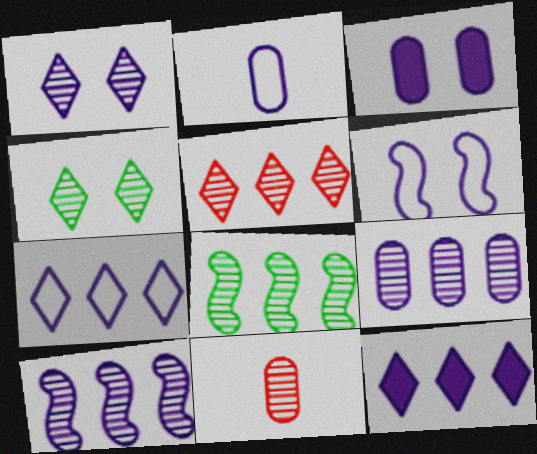[[1, 3, 6], 
[1, 8, 11], 
[2, 3, 9], 
[2, 6, 7], 
[4, 10, 11], 
[5, 8, 9]]